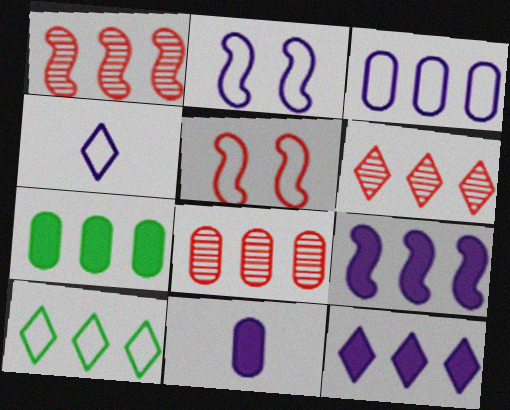[[1, 6, 8], 
[2, 3, 4], 
[3, 7, 8], 
[6, 10, 12], 
[8, 9, 10]]